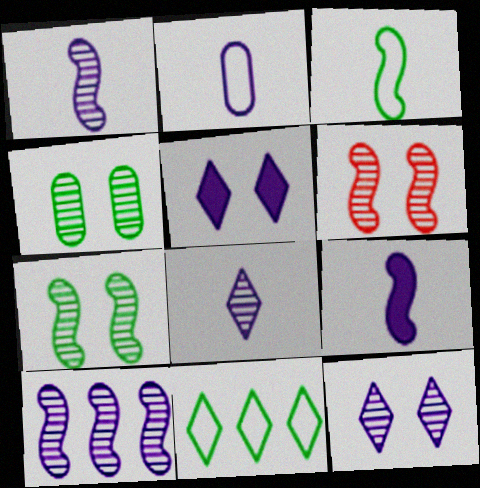[[2, 5, 10], 
[2, 8, 9], 
[4, 6, 12]]